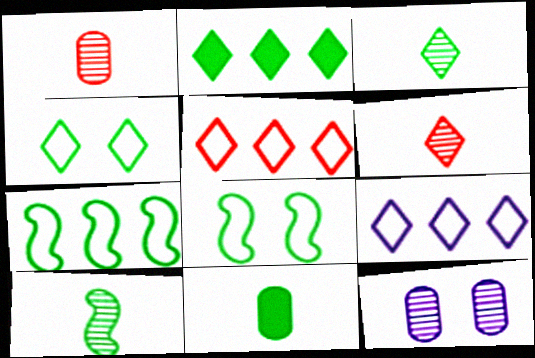[[2, 3, 4]]